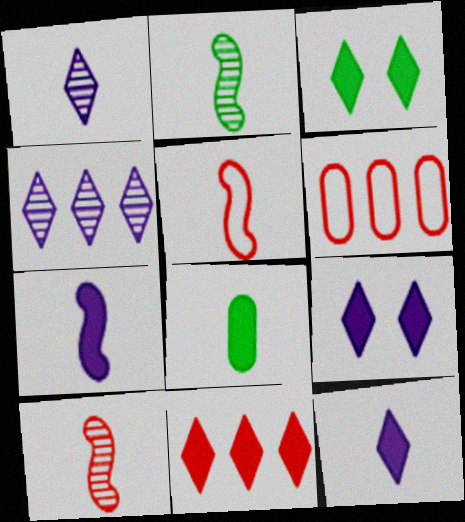[[1, 5, 8], 
[2, 5, 7], 
[2, 6, 9], 
[3, 11, 12]]